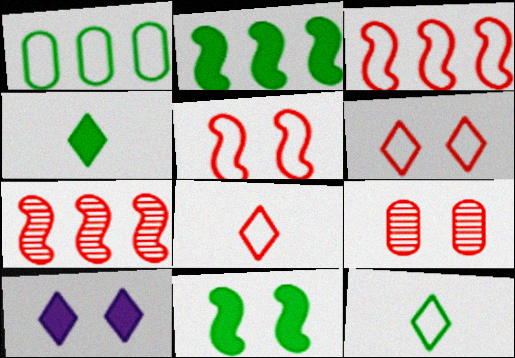[]